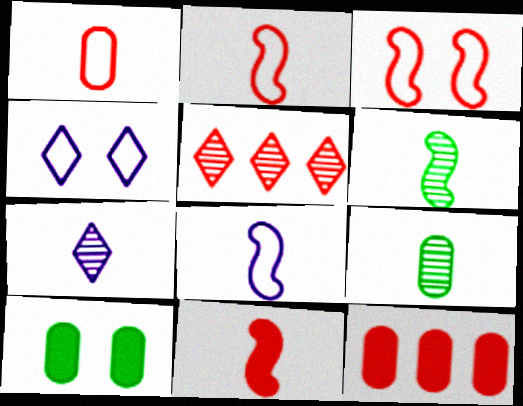[[4, 6, 12], 
[5, 8, 10], 
[6, 8, 11]]